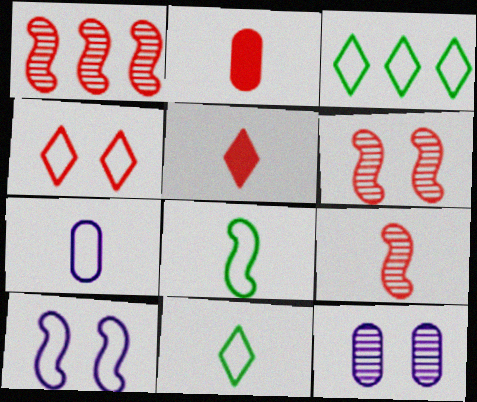[[1, 2, 4], 
[1, 6, 9]]